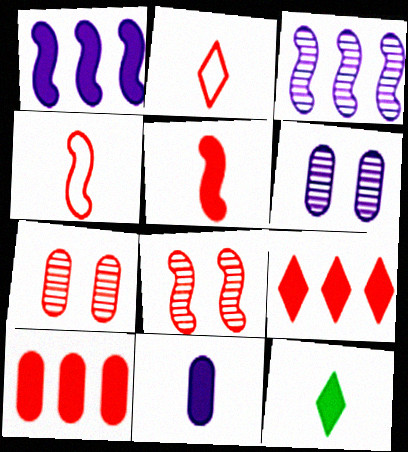[[2, 8, 10], 
[4, 7, 9], 
[5, 11, 12]]